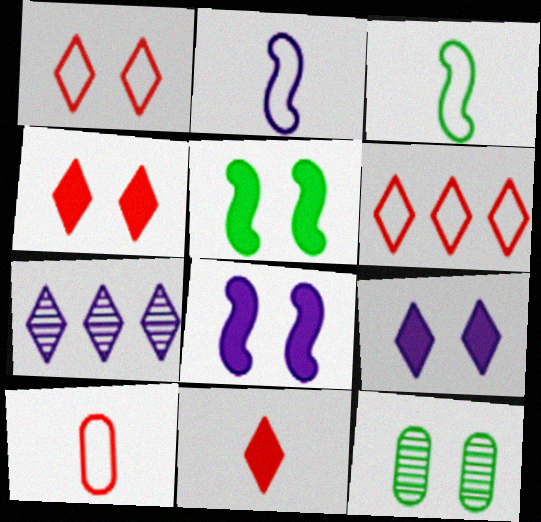[[1, 8, 12], 
[5, 7, 10]]